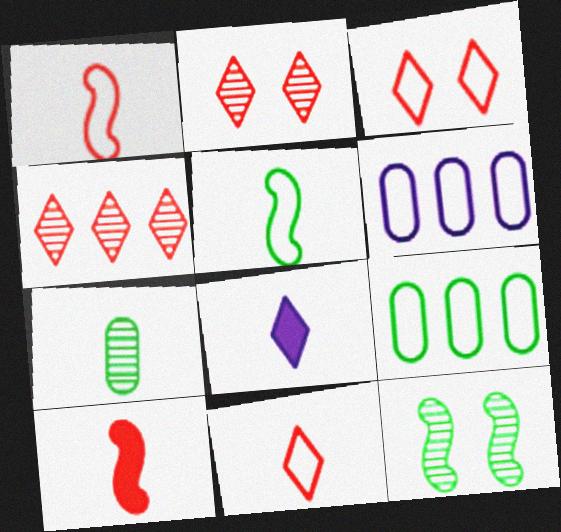[[1, 7, 8], 
[3, 5, 6]]